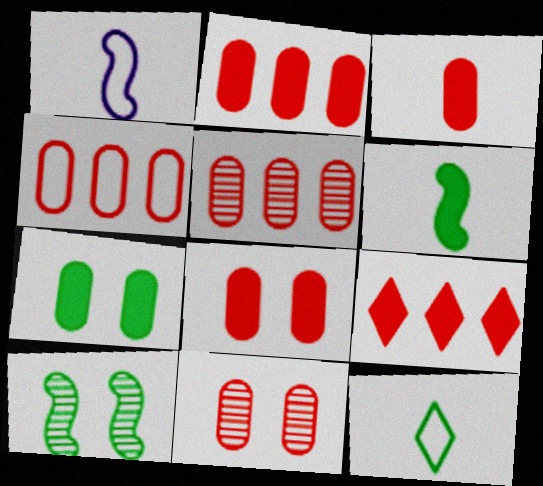[[2, 3, 8], 
[2, 4, 5], 
[3, 4, 11]]